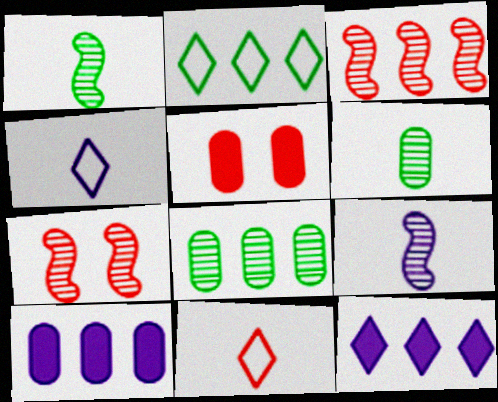[[2, 3, 10], 
[2, 5, 9], 
[3, 5, 11]]